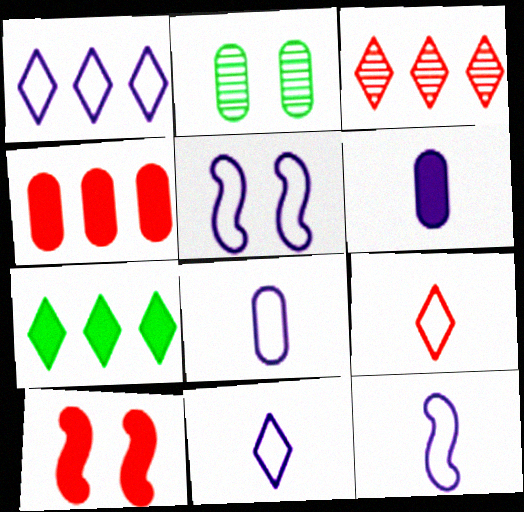[[1, 3, 7], 
[1, 5, 8], 
[2, 4, 8], 
[6, 7, 10], 
[8, 11, 12]]